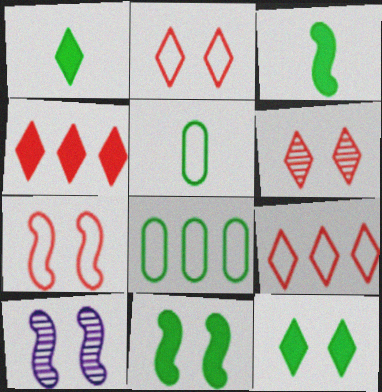[[4, 5, 10], 
[7, 10, 11]]